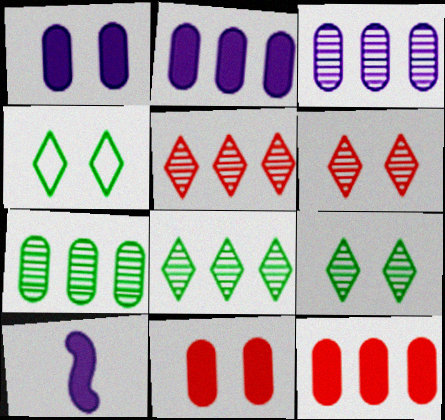[]